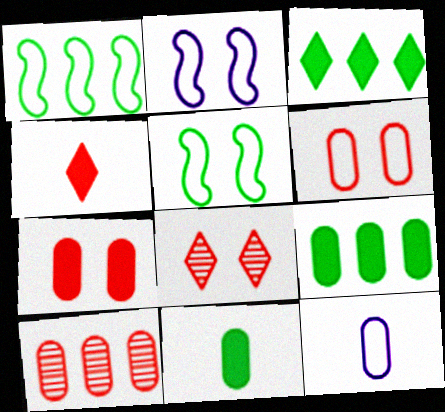[]